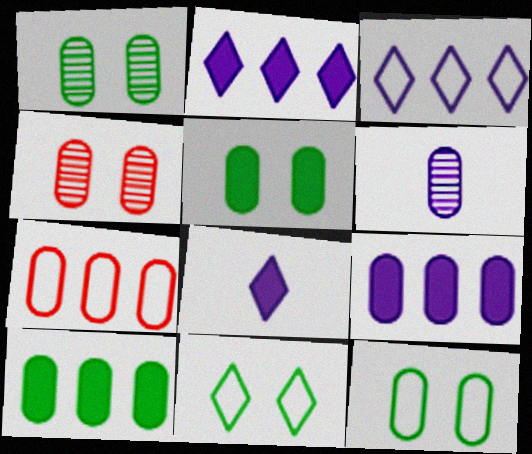[[1, 5, 12], 
[5, 6, 7]]